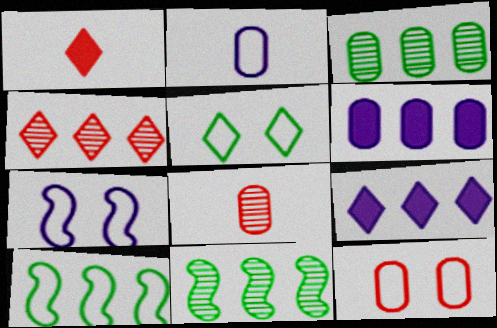[[1, 3, 7], 
[4, 6, 10], 
[5, 7, 12]]